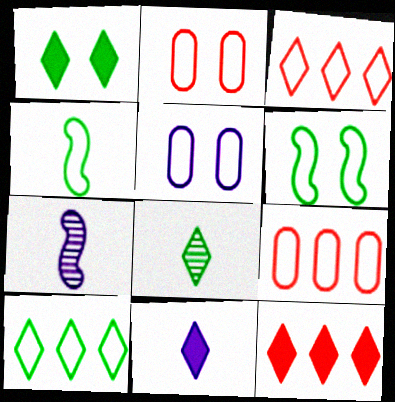[[1, 7, 9], 
[1, 8, 10], 
[1, 11, 12], 
[3, 4, 5]]